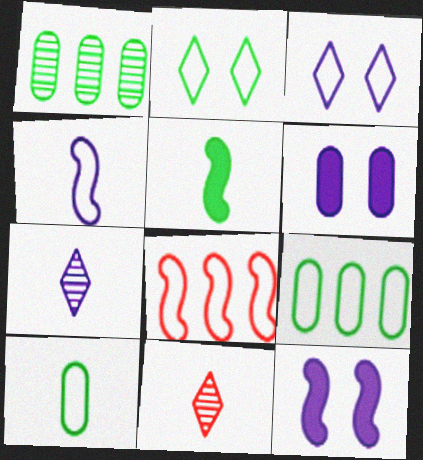[[1, 2, 5], 
[3, 8, 10], 
[9, 11, 12]]